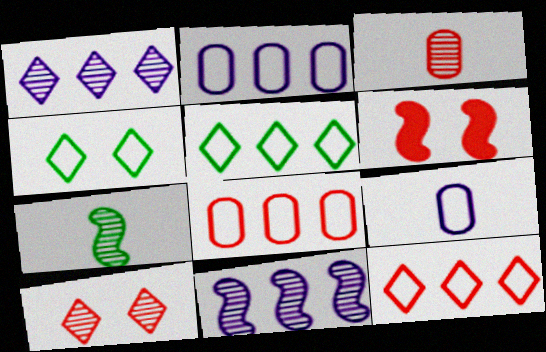[[3, 6, 12]]